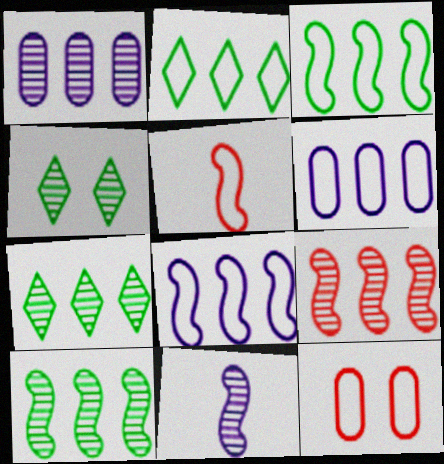[[1, 7, 9]]